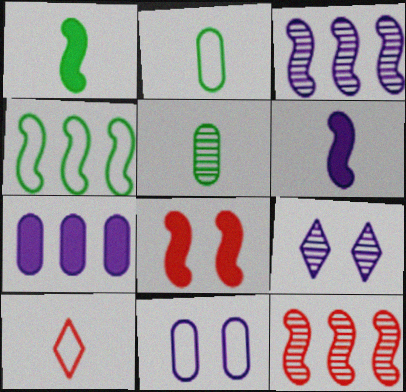[[4, 10, 11], 
[5, 6, 10], 
[5, 9, 12]]